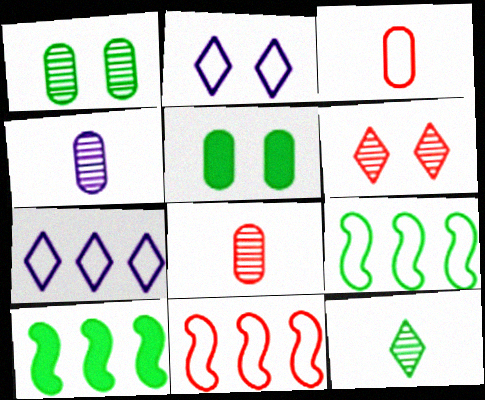[[2, 3, 9], 
[2, 8, 10], 
[5, 9, 12]]